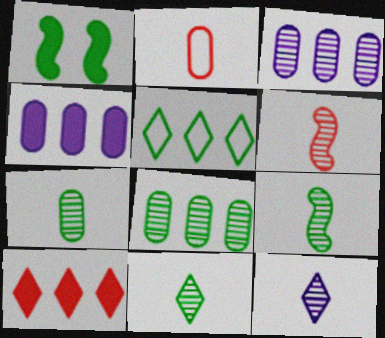[[1, 5, 7], 
[6, 7, 12], 
[7, 9, 11]]